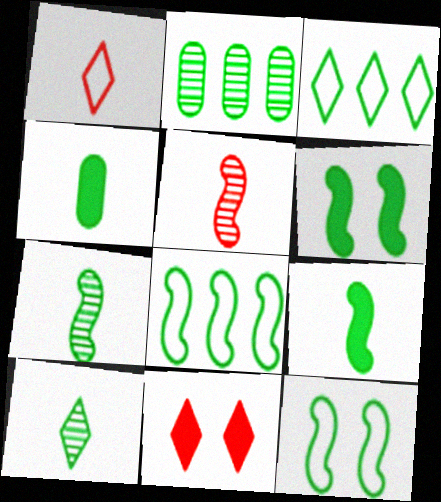[[6, 7, 8]]